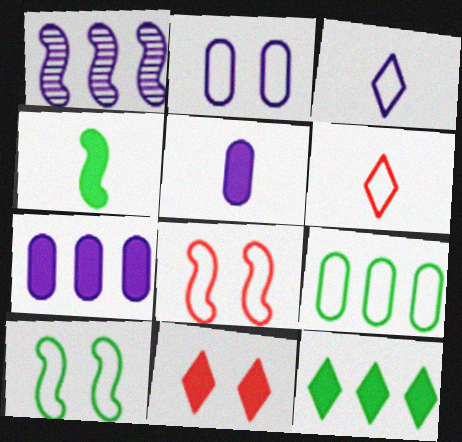[[1, 4, 8], 
[3, 8, 9], 
[4, 7, 11]]